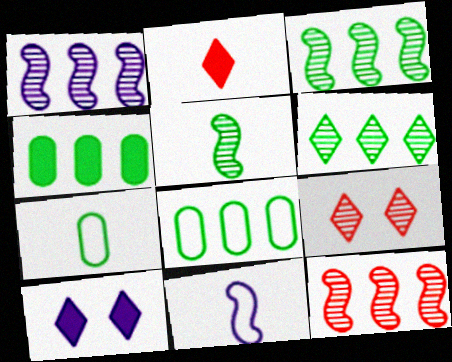[[1, 3, 12], 
[4, 9, 11], 
[7, 10, 12]]